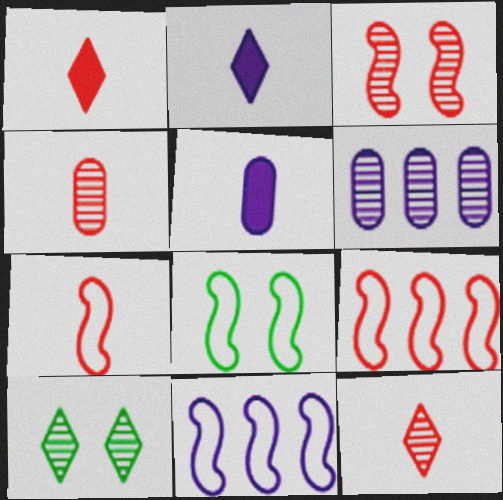[[1, 4, 7], 
[1, 6, 8], 
[5, 9, 10], 
[7, 8, 11]]